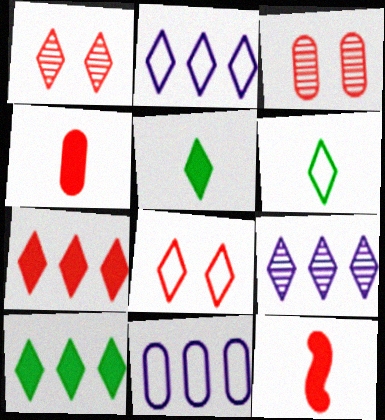[[1, 2, 5], 
[2, 6, 8], 
[5, 8, 9]]